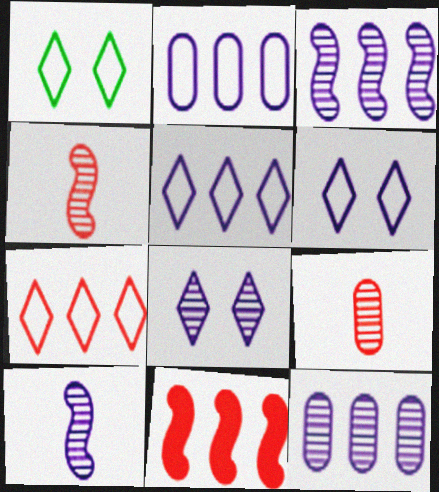[[8, 10, 12]]